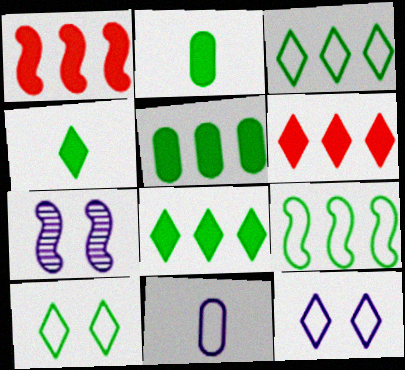[]